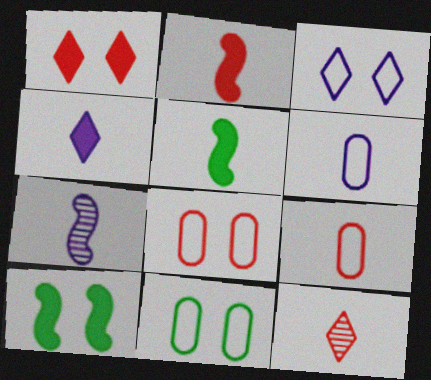[[2, 9, 12], 
[4, 6, 7], 
[5, 6, 12]]